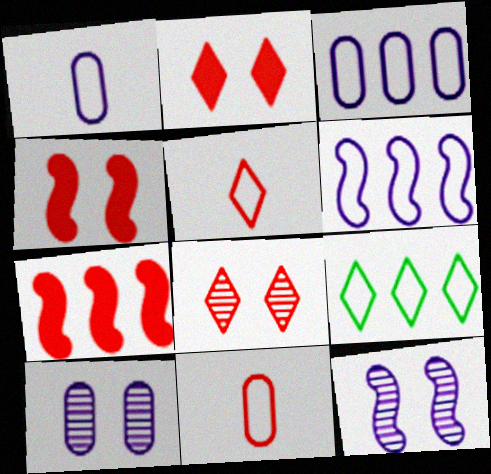[[7, 8, 11]]